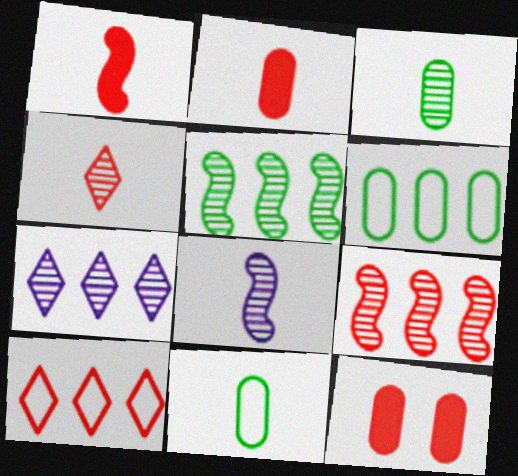[[3, 4, 8]]